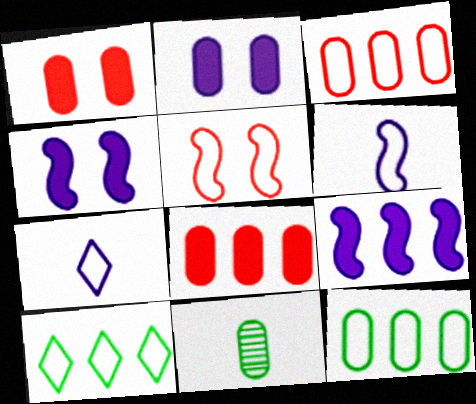[[2, 3, 11], 
[5, 7, 12]]